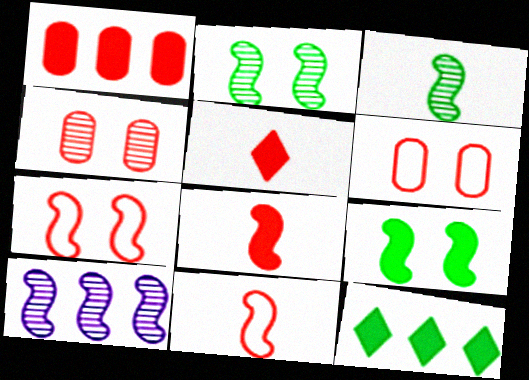[[9, 10, 11]]